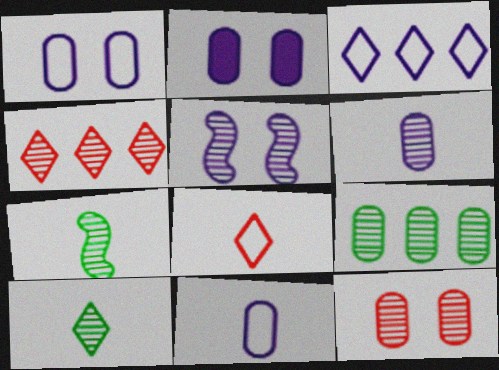[[6, 9, 12]]